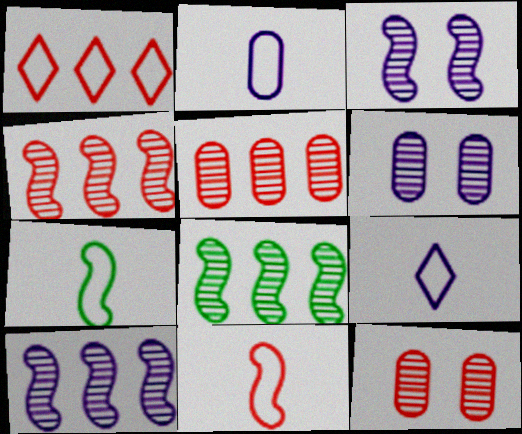[[4, 8, 10]]